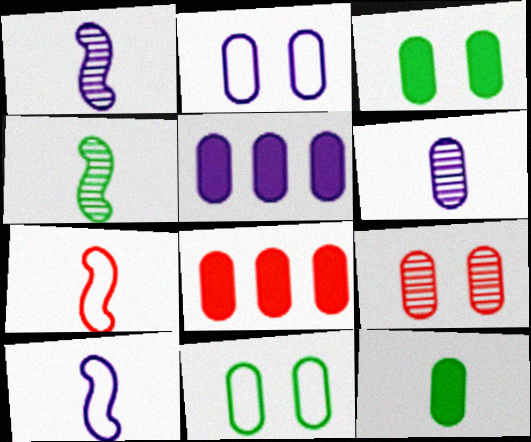[[2, 3, 9], 
[2, 5, 6], 
[6, 8, 11]]